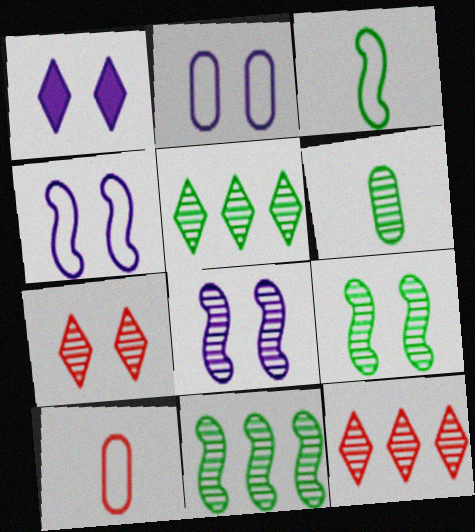[[1, 2, 8], 
[1, 10, 11], 
[5, 6, 9], 
[6, 8, 12]]